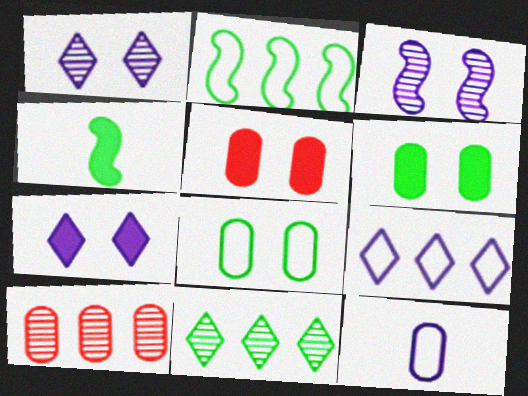[[4, 8, 11], 
[6, 10, 12]]